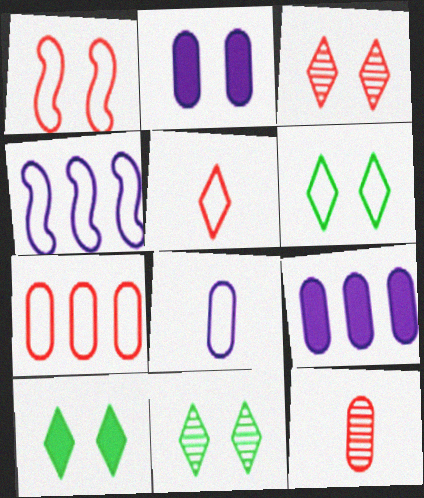[[1, 2, 11], 
[1, 5, 7], 
[4, 10, 12], 
[6, 10, 11]]